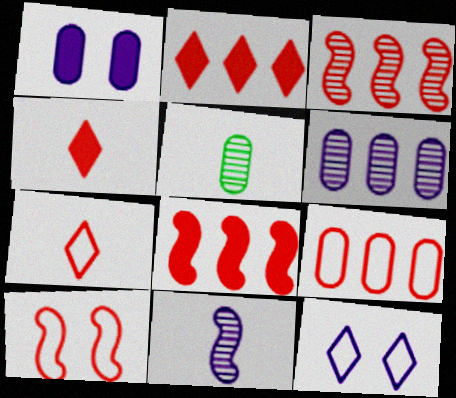[[1, 5, 9], 
[2, 3, 9], 
[5, 8, 12], 
[7, 9, 10]]